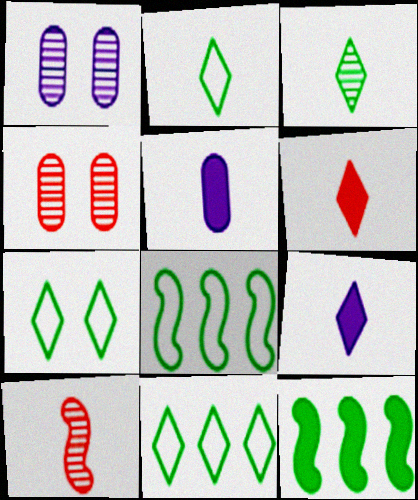[[1, 6, 8], 
[2, 5, 10], 
[2, 7, 11], 
[4, 8, 9]]